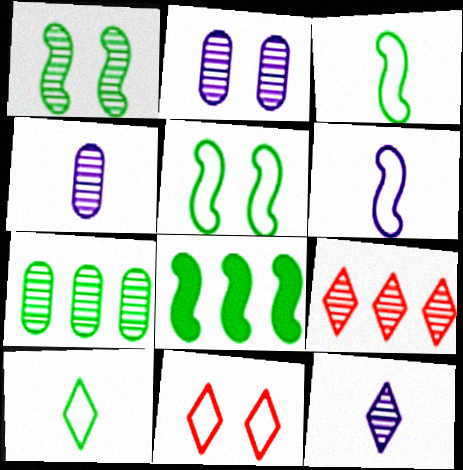[[1, 3, 8], 
[1, 4, 9], 
[4, 8, 11]]